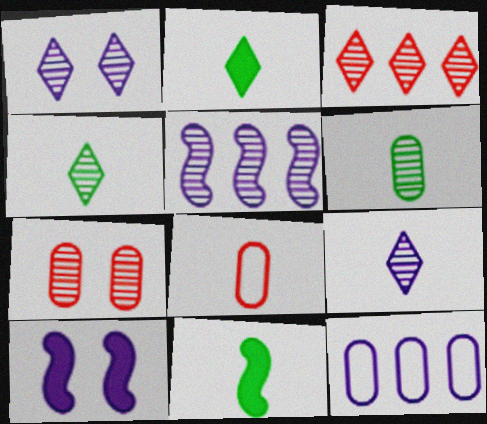[[1, 3, 4], 
[4, 5, 7], 
[8, 9, 11], 
[9, 10, 12]]